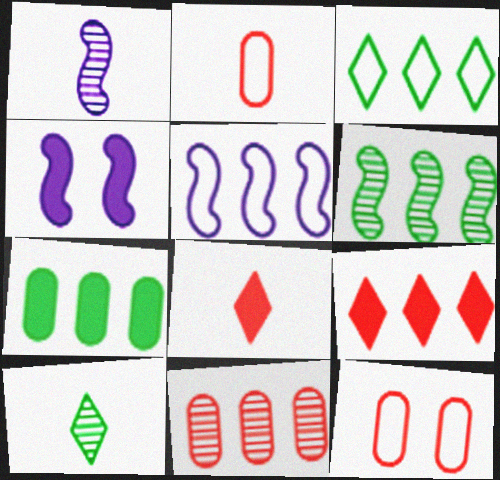[[1, 4, 5], 
[3, 6, 7], 
[4, 7, 8]]